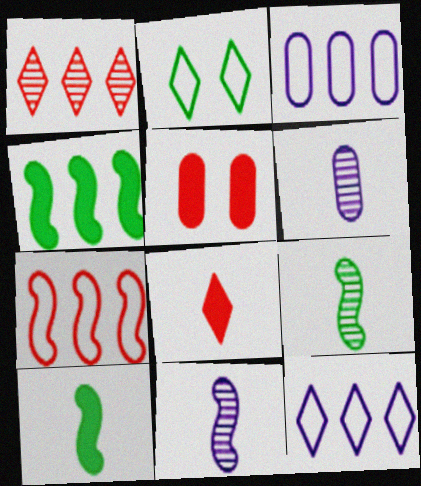[[1, 3, 4], 
[5, 9, 12]]